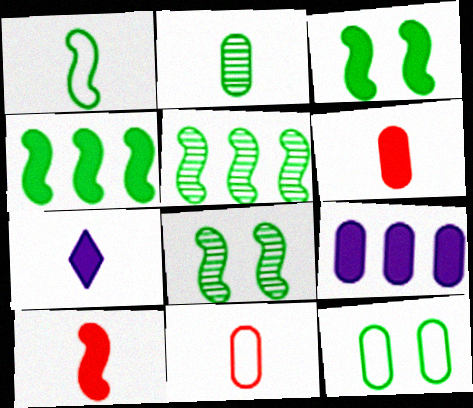[[1, 3, 5], 
[1, 4, 8]]